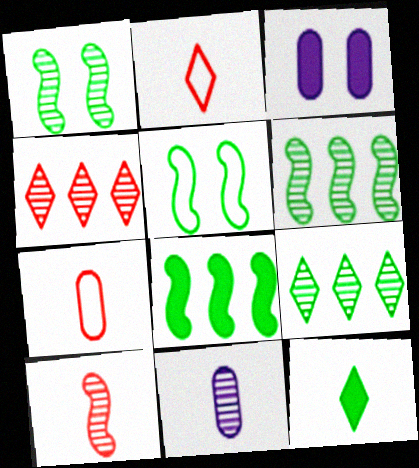[[1, 4, 11], 
[2, 3, 6]]